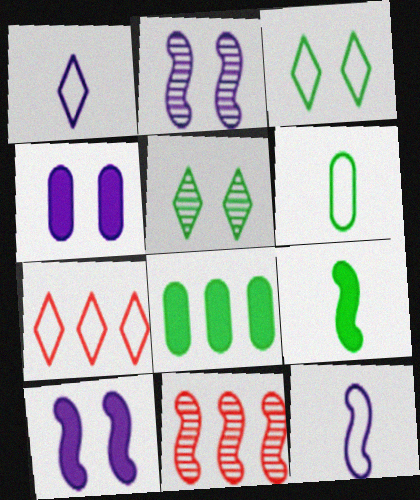[[1, 3, 7]]